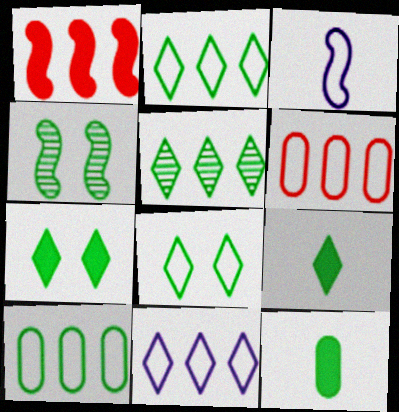[[1, 3, 4], 
[2, 4, 12], 
[3, 6, 8], 
[4, 9, 10], 
[5, 8, 9]]